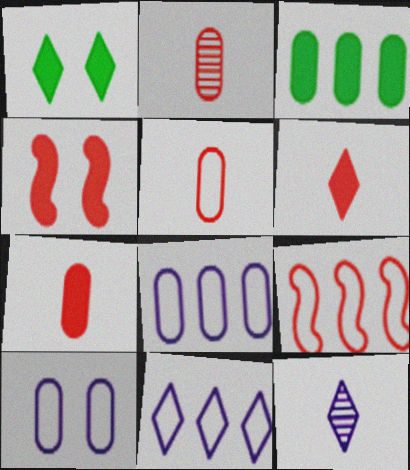[[2, 3, 10], 
[2, 5, 7]]